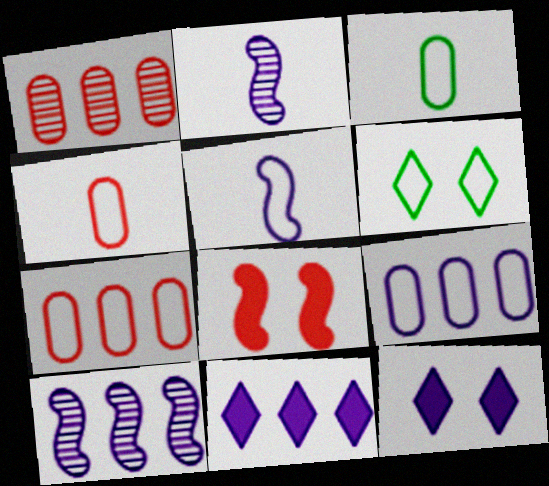[[2, 9, 12], 
[5, 6, 7], 
[9, 10, 11]]